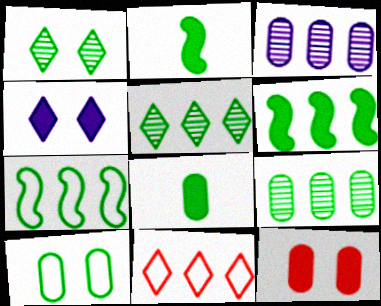[[1, 7, 8], 
[2, 5, 10], 
[3, 6, 11], 
[8, 9, 10]]